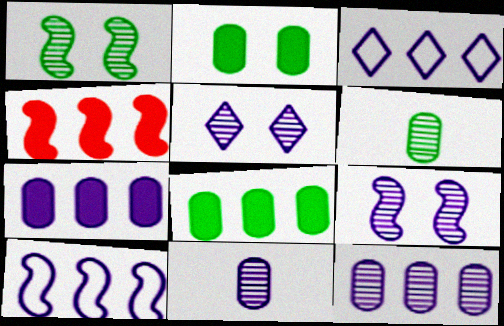[]